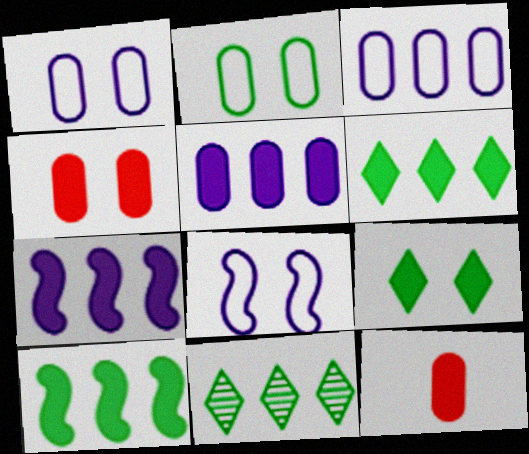[[7, 9, 12], 
[8, 11, 12]]